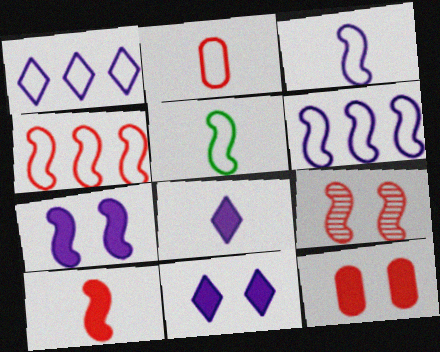[[4, 9, 10]]